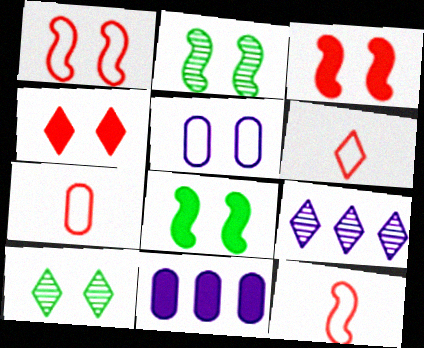[[2, 4, 5], 
[2, 6, 11], 
[3, 5, 10], 
[6, 7, 12], 
[7, 8, 9], 
[10, 11, 12]]